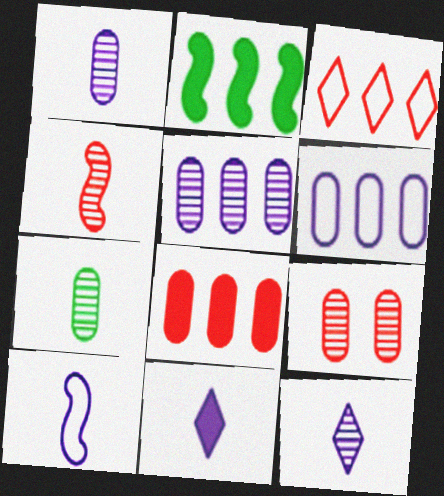[[1, 10, 11], 
[2, 3, 5], 
[4, 7, 12], 
[5, 7, 9]]